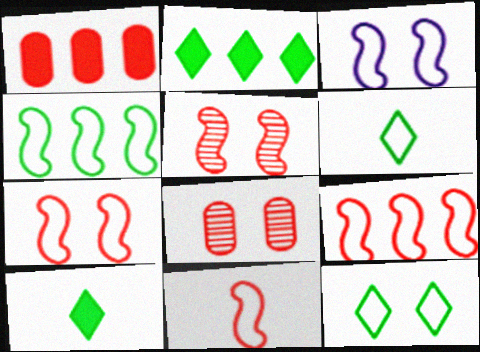[[3, 4, 11], 
[7, 9, 11]]